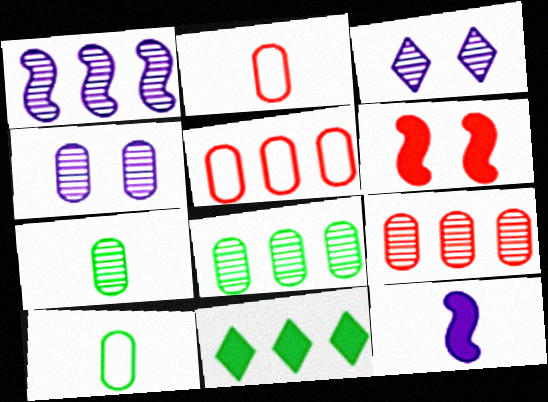[[1, 5, 11], 
[4, 7, 9]]